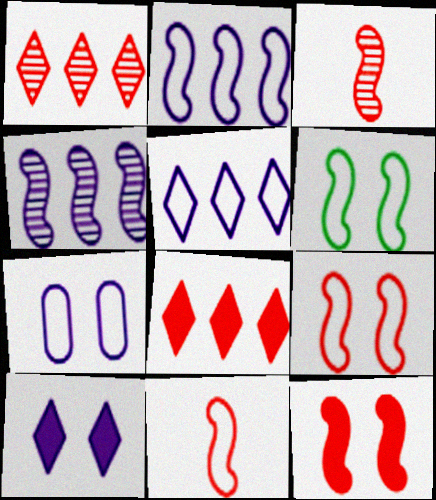[[2, 6, 11]]